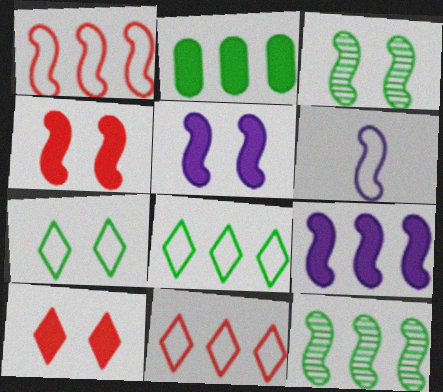[[1, 9, 12], 
[2, 8, 12], 
[4, 6, 12]]